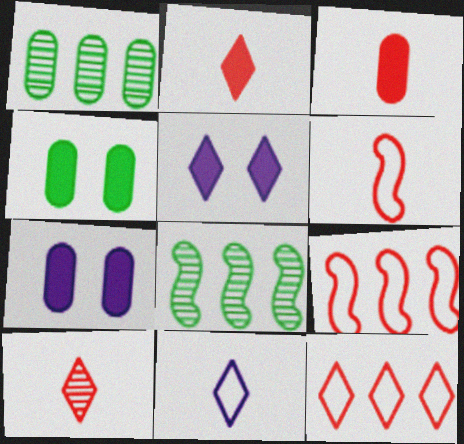[[1, 5, 6], 
[3, 6, 10]]